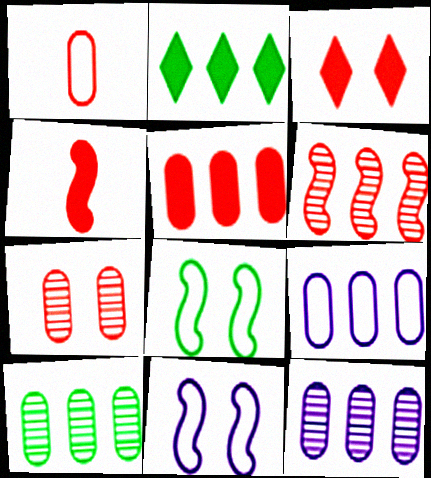[[1, 3, 6], 
[1, 5, 7], 
[2, 6, 9], 
[3, 4, 5], 
[5, 9, 10]]